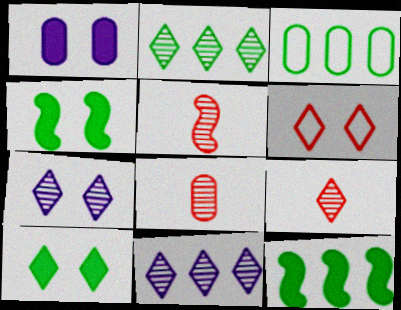[[1, 3, 8], 
[2, 3, 12], 
[2, 7, 9], 
[5, 8, 9], 
[6, 7, 10]]